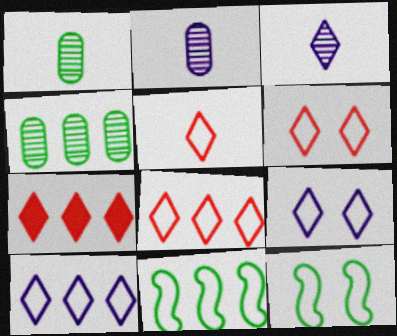[[2, 7, 12], 
[5, 6, 8]]